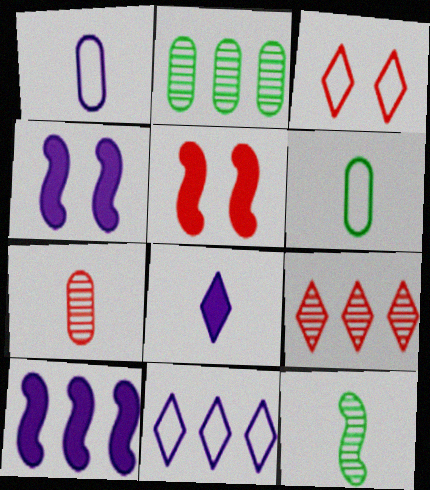[[4, 6, 9]]